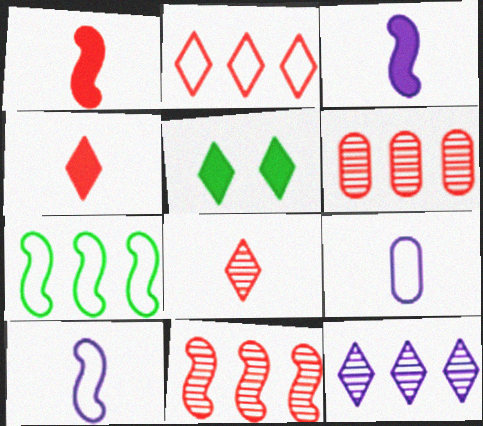[[5, 6, 10], 
[5, 9, 11]]